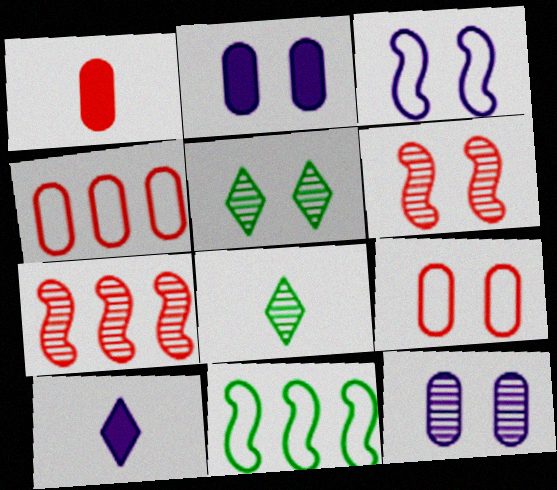[[5, 6, 12], 
[7, 8, 12]]